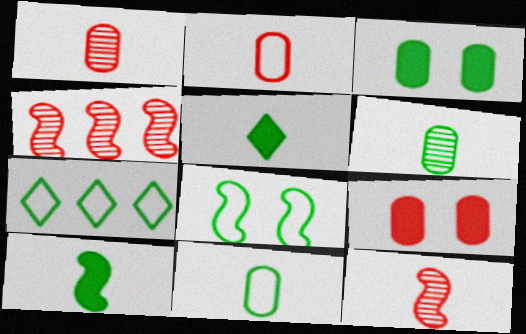[[7, 8, 11]]